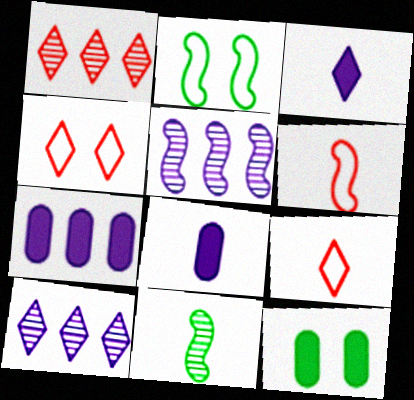[[1, 2, 8], 
[4, 7, 11], 
[5, 9, 12], 
[6, 10, 12], 
[8, 9, 11]]